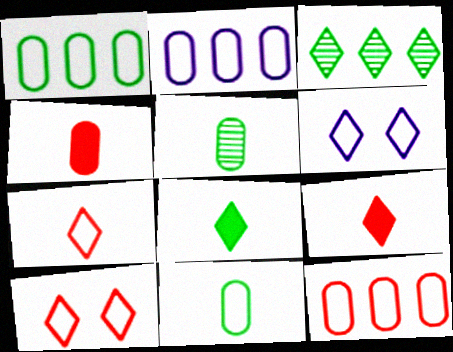[[1, 2, 12], 
[3, 6, 9]]